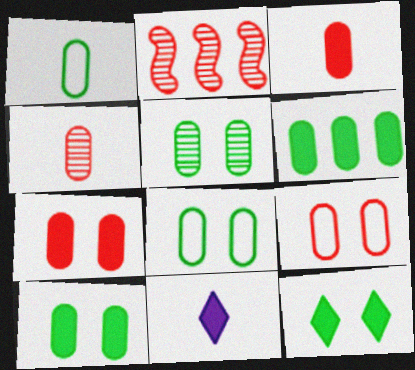[[1, 5, 6], 
[2, 8, 11], 
[5, 8, 10]]